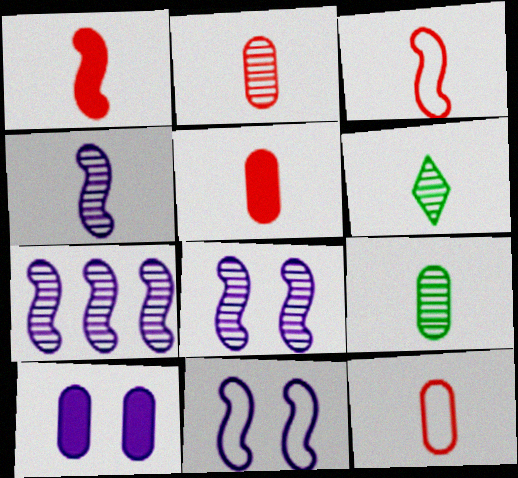[[2, 4, 6], 
[2, 5, 12], 
[4, 7, 8]]